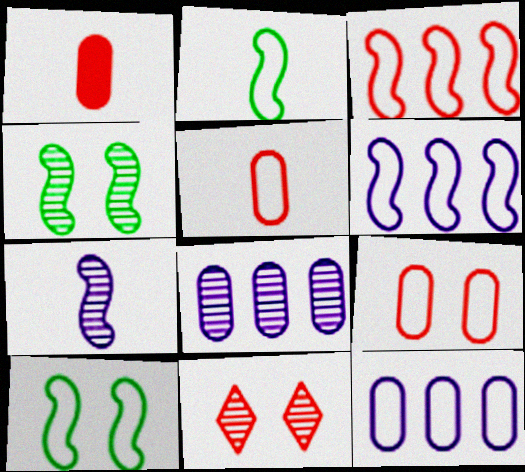[[1, 3, 11]]